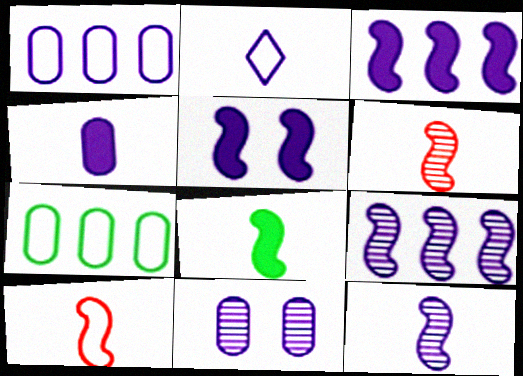[[1, 4, 11], 
[2, 3, 11], 
[2, 4, 12], 
[8, 10, 12]]